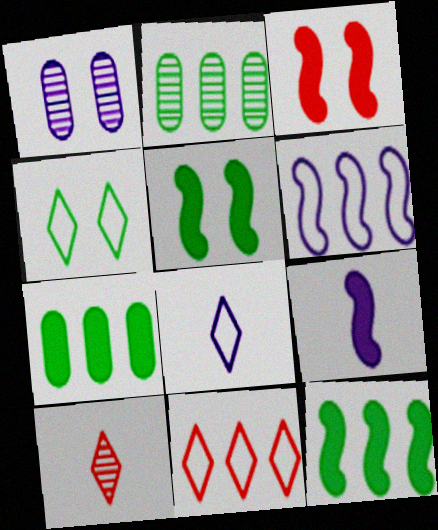[[1, 3, 4], 
[2, 3, 8], 
[3, 9, 12], 
[4, 8, 11]]